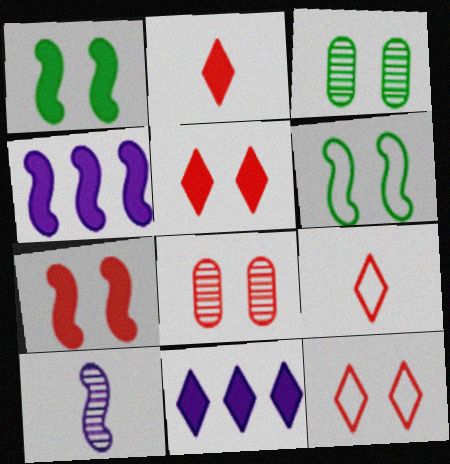[[3, 4, 9], 
[7, 8, 12]]